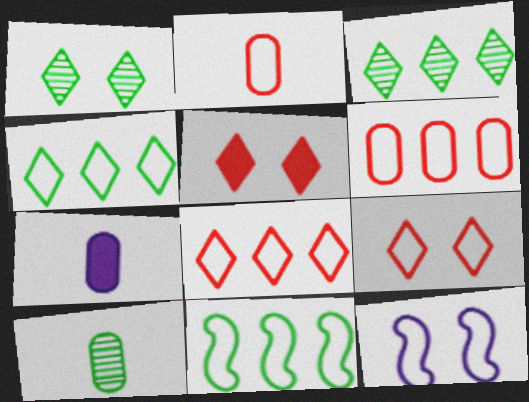[[2, 4, 12], 
[2, 7, 10]]